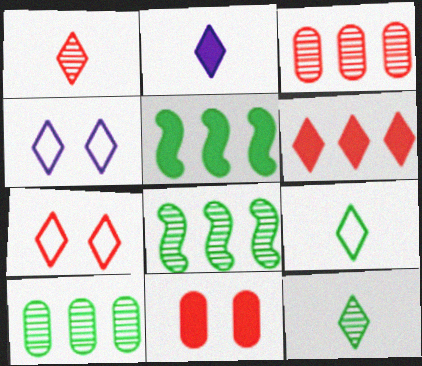[[1, 2, 9], 
[1, 6, 7], 
[2, 5, 11], 
[4, 6, 12]]